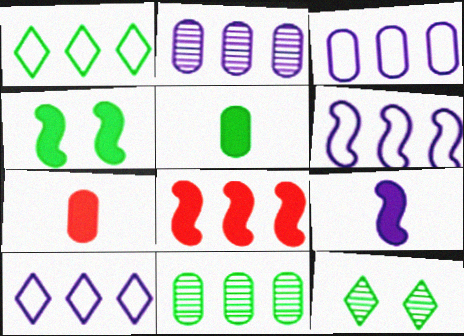[[1, 2, 8], 
[3, 6, 10], 
[4, 8, 9], 
[6, 7, 12], 
[8, 10, 11]]